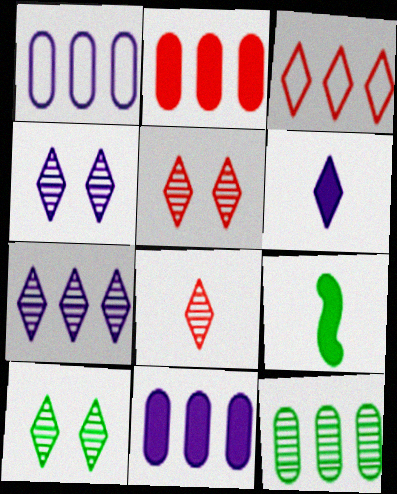[[1, 2, 12], 
[1, 5, 9], 
[3, 6, 10], 
[4, 5, 10], 
[7, 8, 10]]